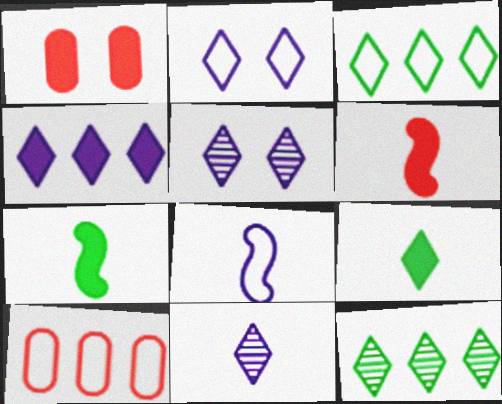[[1, 4, 7], 
[1, 8, 12], 
[2, 4, 11], 
[5, 7, 10]]